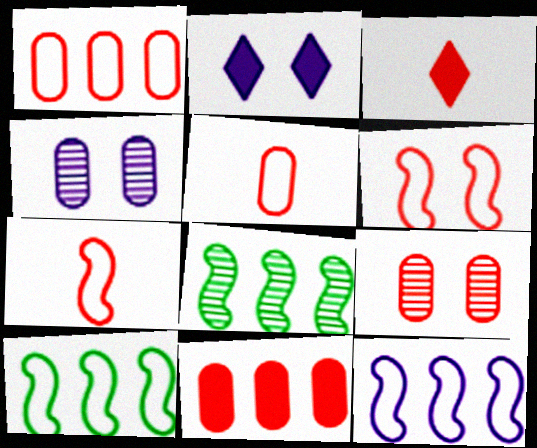[[2, 5, 8], 
[3, 4, 10], 
[5, 9, 11]]